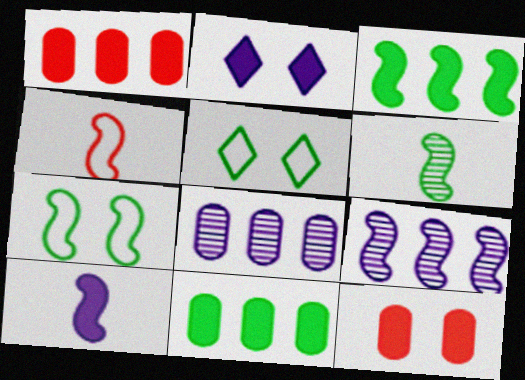[[3, 6, 7], 
[4, 6, 10], 
[5, 6, 11]]